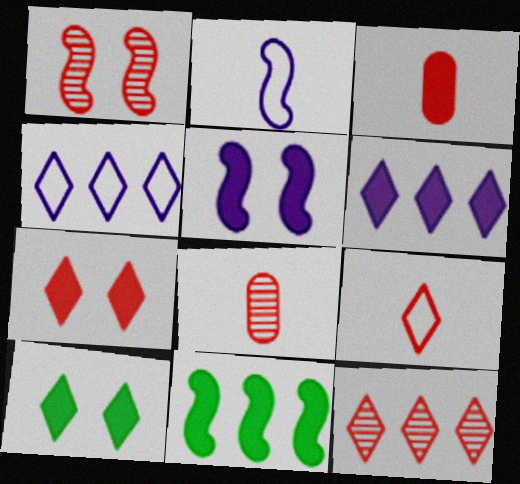[[1, 2, 11], 
[1, 8, 12], 
[7, 9, 12]]